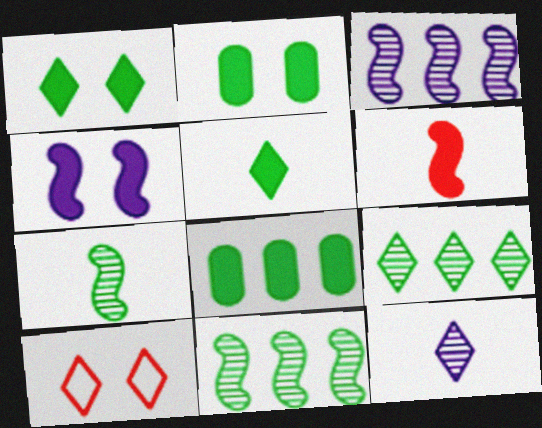[]